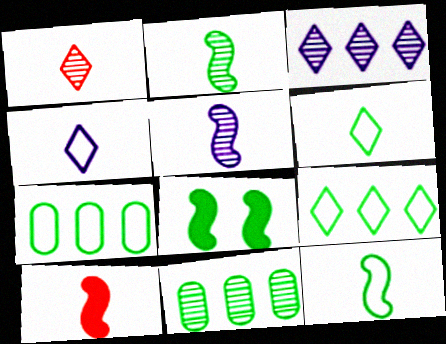[[5, 10, 12], 
[6, 8, 11]]